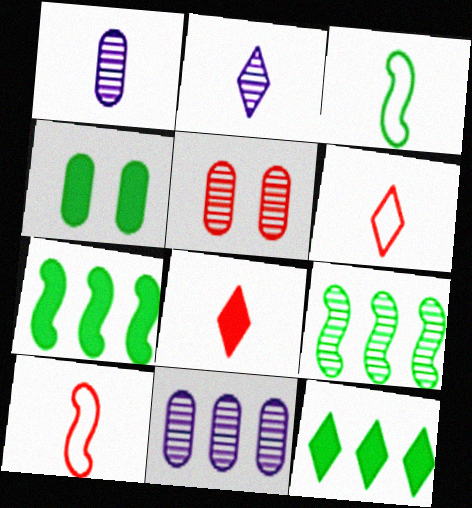[[1, 3, 8], 
[2, 5, 9]]